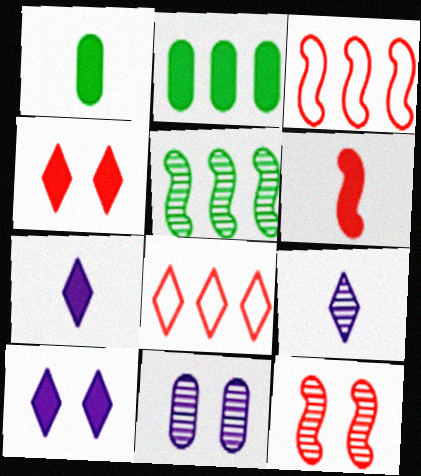[[1, 6, 7], 
[2, 6, 10], 
[3, 6, 12]]